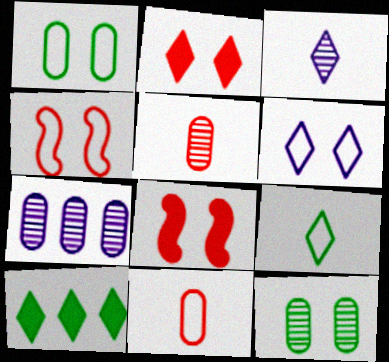[[1, 4, 6], 
[5, 7, 12], 
[6, 8, 12], 
[7, 8, 9]]